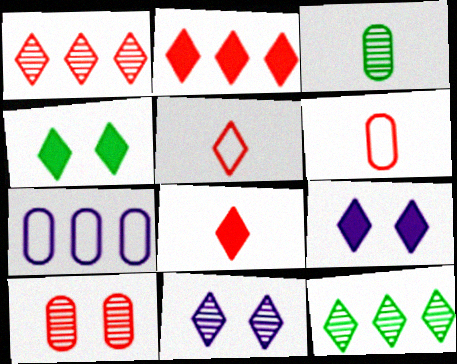[[5, 9, 12]]